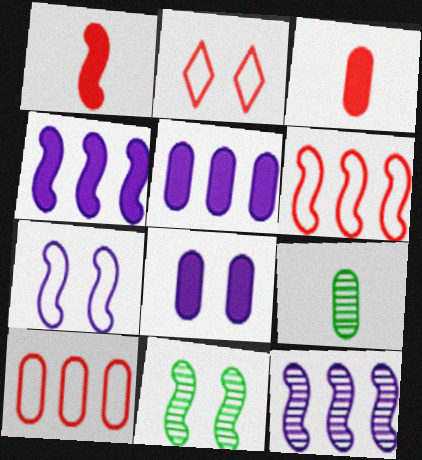[[2, 4, 9], 
[2, 8, 11], 
[8, 9, 10]]